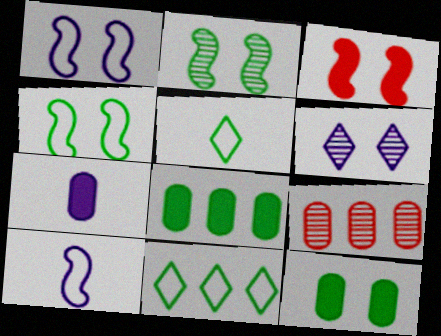[[1, 2, 3], 
[2, 5, 8]]